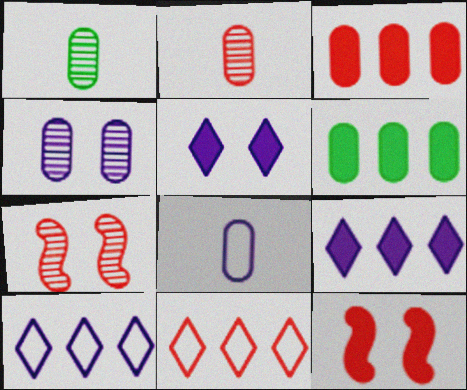[[1, 10, 12], 
[2, 11, 12]]